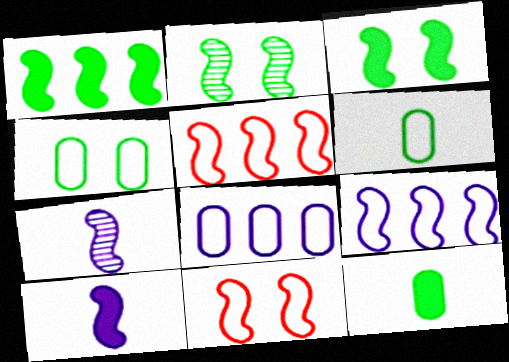[[1, 7, 11], 
[2, 5, 10], 
[3, 5, 7]]